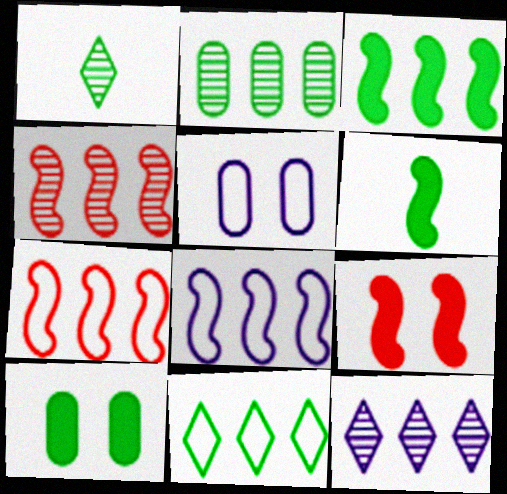[[2, 3, 11], 
[2, 4, 12], 
[3, 4, 8]]